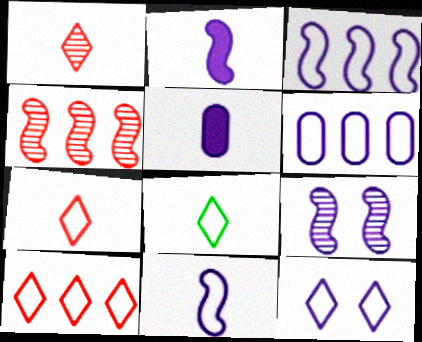[[2, 3, 9], 
[6, 11, 12], 
[8, 10, 12]]